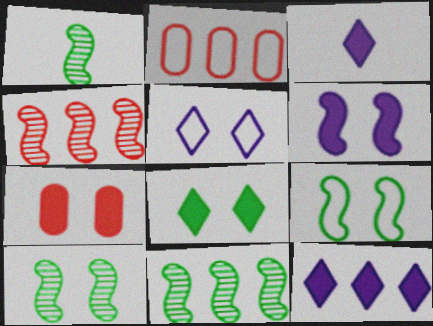[[1, 10, 11], 
[2, 3, 10], 
[2, 11, 12], 
[5, 7, 10], 
[6, 7, 8]]